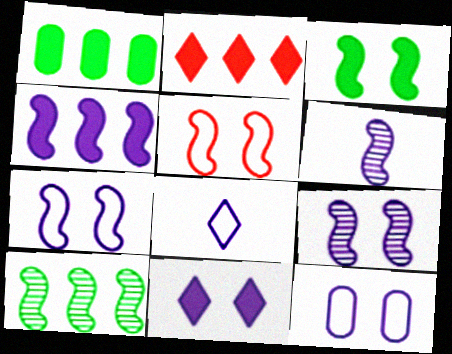[[1, 2, 4], 
[3, 5, 9], 
[4, 6, 7], 
[9, 11, 12]]